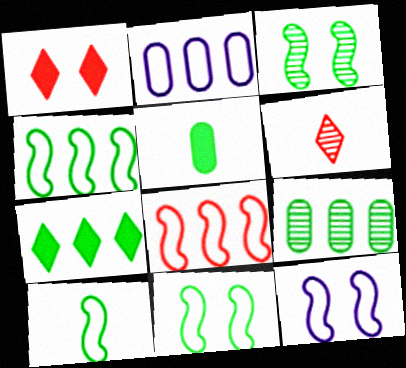[[4, 7, 9], 
[4, 10, 11], 
[8, 10, 12]]